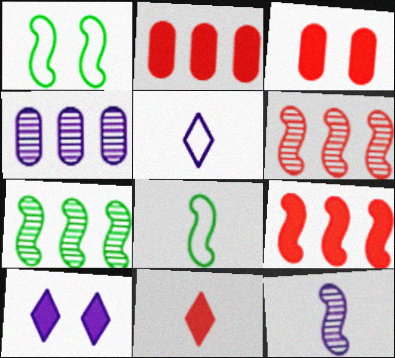[[1, 4, 11], 
[1, 9, 12], 
[3, 5, 7], 
[3, 9, 11]]